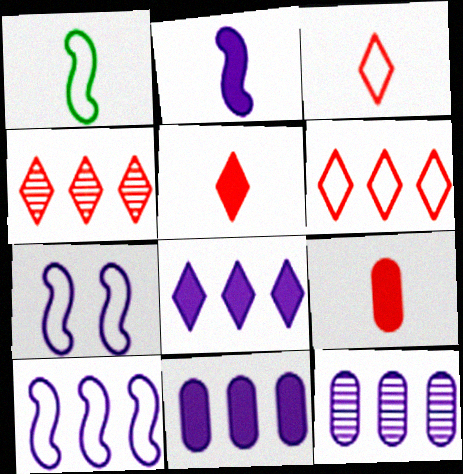[[8, 10, 12]]